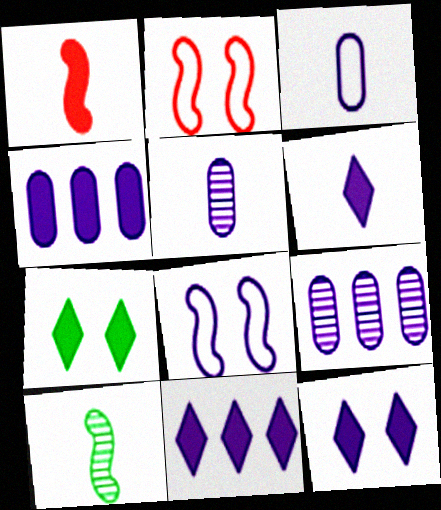[[1, 4, 7], 
[5, 8, 11], 
[6, 8, 9], 
[6, 11, 12]]